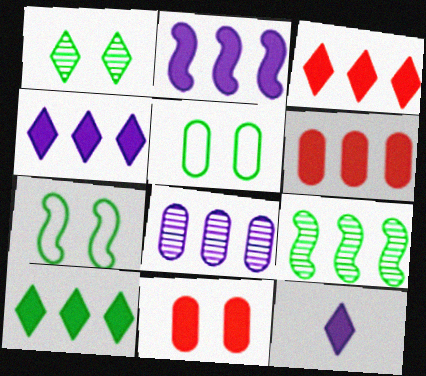[[2, 6, 10], 
[3, 4, 10]]